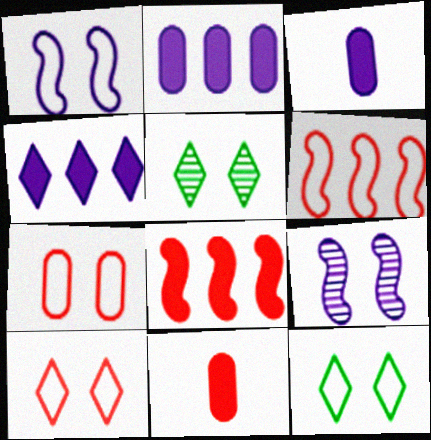[[1, 7, 12], 
[3, 5, 6]]